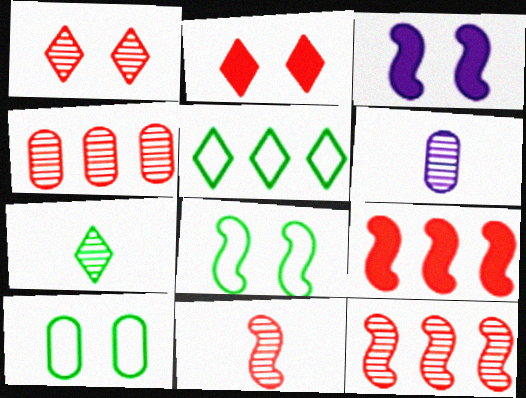[[1, 3, 10], 
[1, 4, 11], 
[6, 7, 11]]